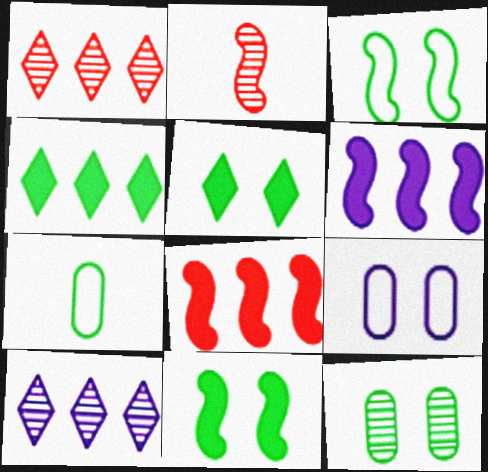[[2, 3, 6], 
[2, 4, 9], 
[2, 10, 12], 
[3, 5, 12]]